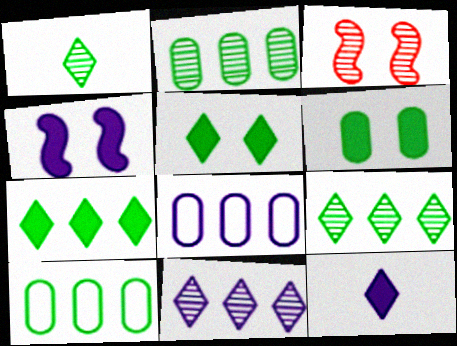[[3, 10, 12]]